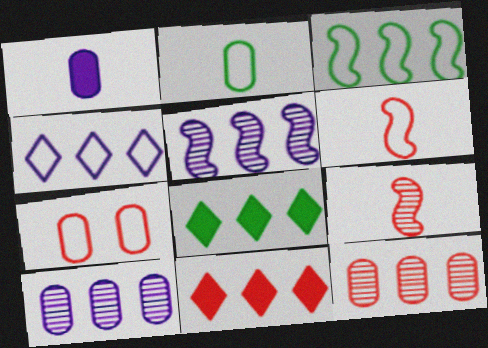[[3, 10, 11], 
[7, 9, 11]]